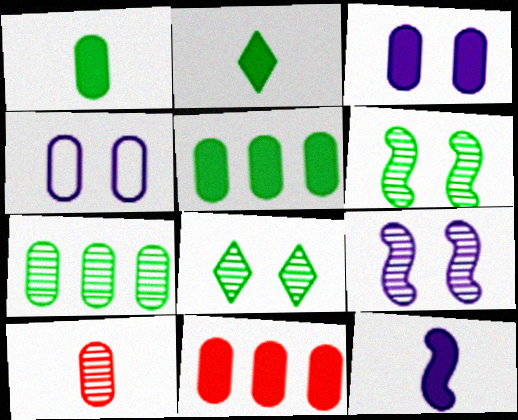[[1, 3, 11], 
[4, 5, 10]]